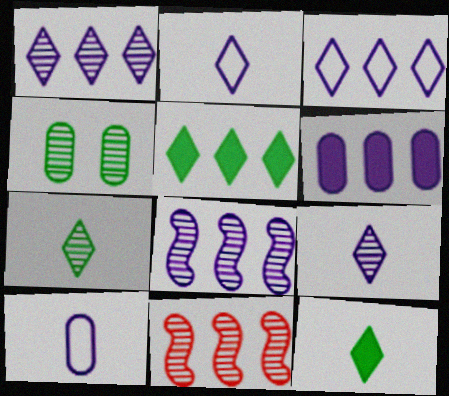[[3, 6, 8], 
[4, 9, 11]]